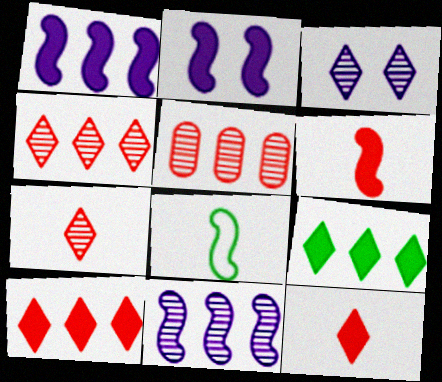[]